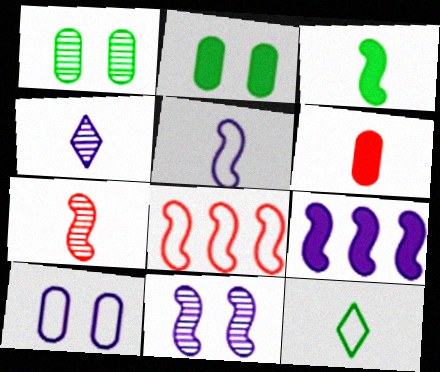[[2, 4, 8], 
[3, 5, 7], 
[3, 8, 11], 
[4, 9, 10], 
[5, 9, 11], 
[8, 10, 12]]